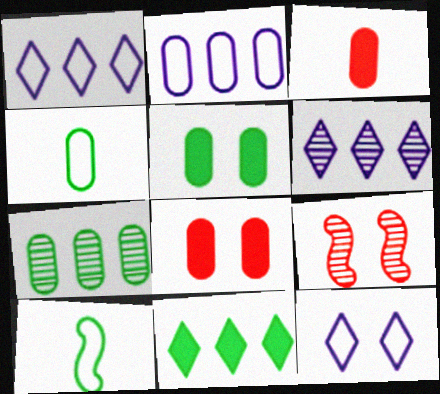[[4, 5, 7], 
[5, 9, 12], 
[6, 8, 10]]